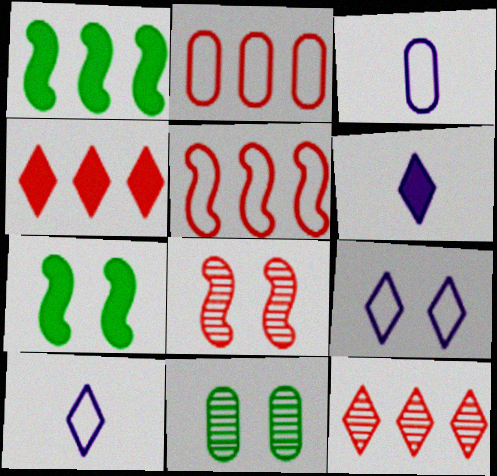[[3, 7, 12], 
[5, 6, 11]]